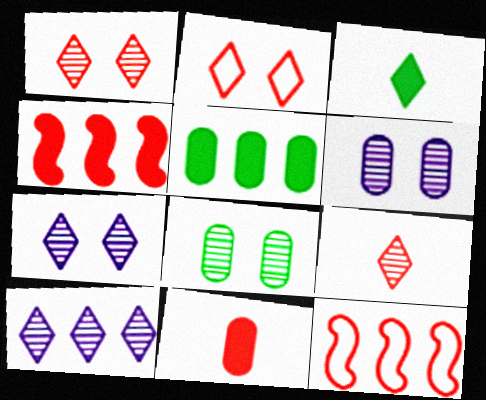[[1, 11, 12], 
[2, 3, 10], 
[3, 6, 12], 
[5, 10, 12]]